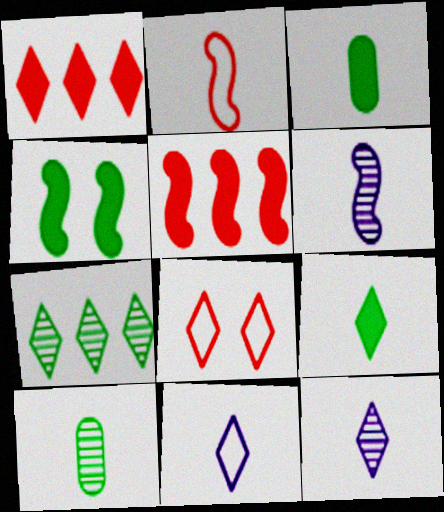[[2, 3, 12]]